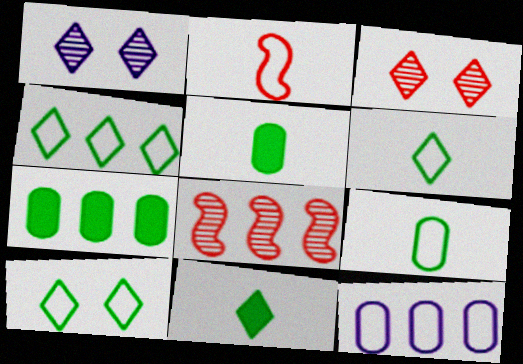[[1, 2, 7], 
[2, 10, 12], 
[4, 6, 10]]